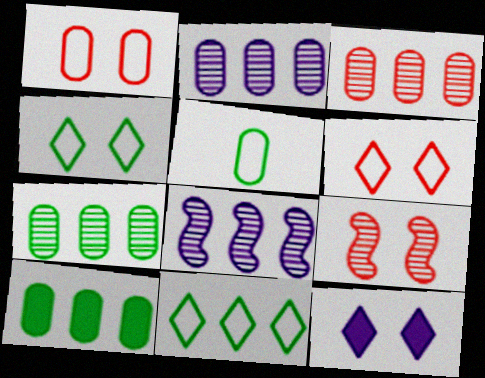[[2, 3, 7]]